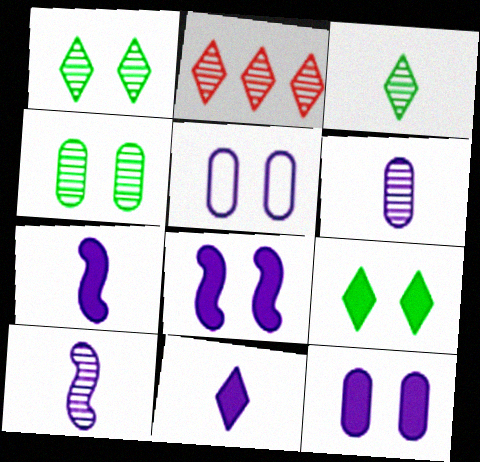[[2, 4, 10]]